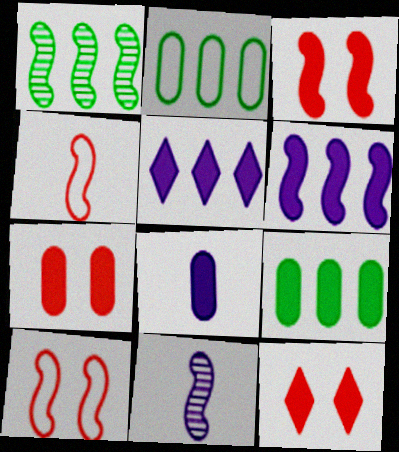[[2, 11, 12], 
[3, 7, 12], 
[7, 8, 9]]